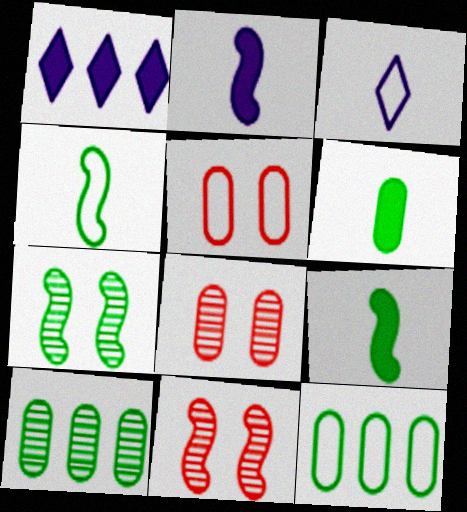[[1, 4, 8]]